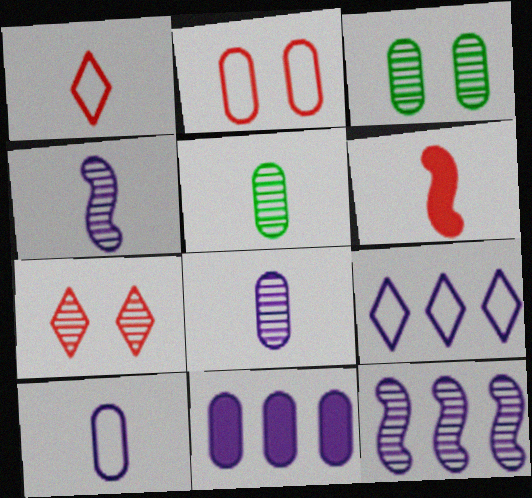[[2, 5, 11], 
[3, 6, 9], 
[5, 7, 12], 
[9, 11, 12]]